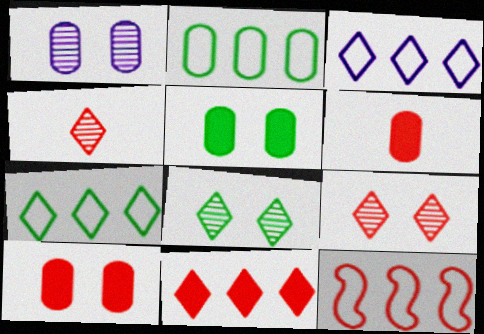[[1, 2, 6], 
[2, 3, 12], 
[4, 10, 12], 
[6, 9, 12]]